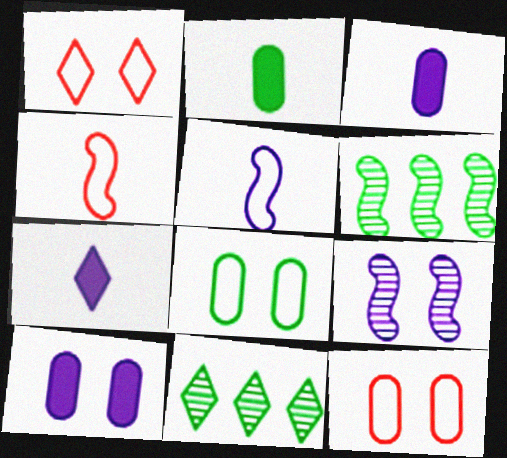[[1, 3, 6], 
[1, 7, 11], 
[4, 10, 11], 
[6, 7, 12]]